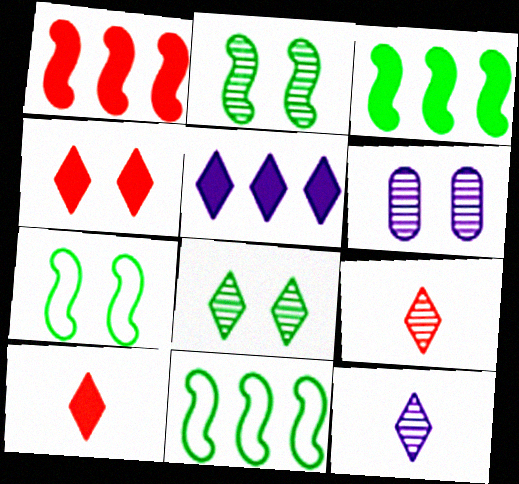[[4, 6, 7], 
[6, 10, 11]]